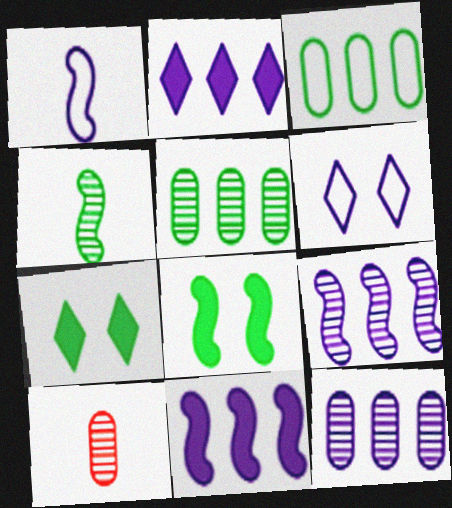[[3, 4, 7]]